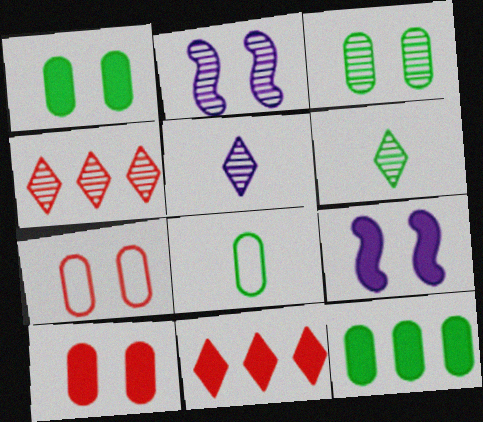[[2, 8, 11], 
[3, 8, 12], 
[4, 8, 9]]